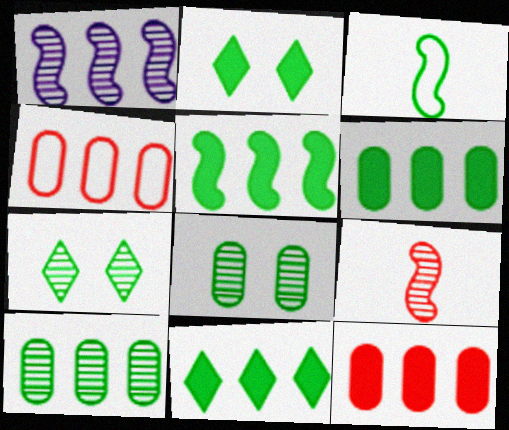[[1, 4, 11], 
[2, 3, 10], 
[3, 6, 7], 
[3, 8, 11], 
[5, 6, 11]]